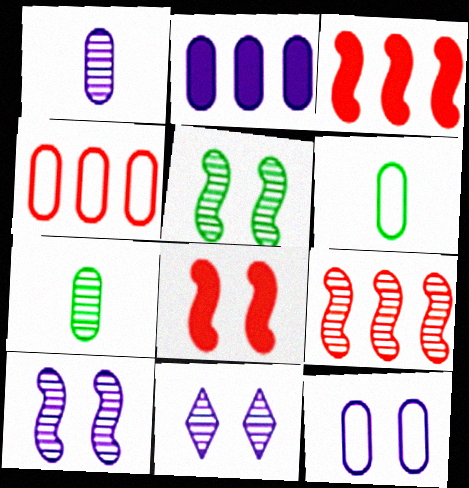[[1, 2, 12], 
[3, 6, 11], 
[4, 6, 12], 
[7, 9, 11]]